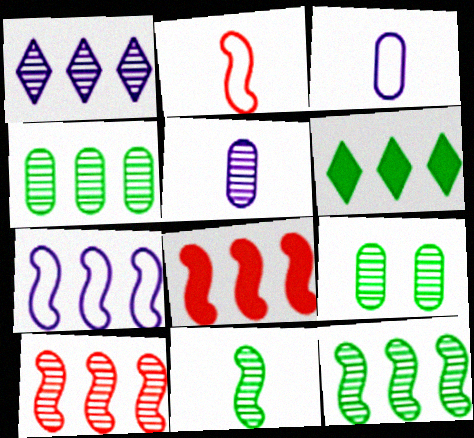[[1, 4, 10], 
[7, 8, 12]]